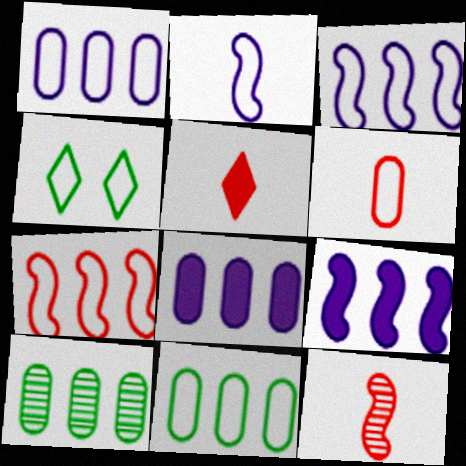[[3, 4, 6], 
[4, 8, 12], 
[5, 6, 12]]